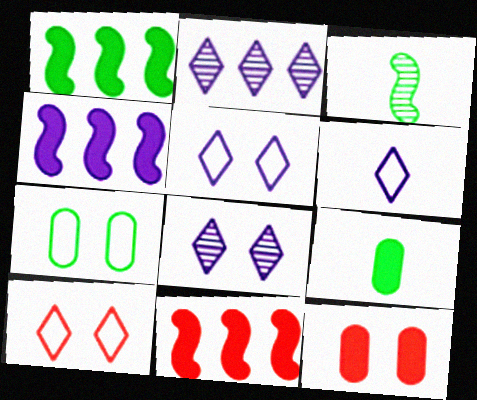[[1, 4, 11]]